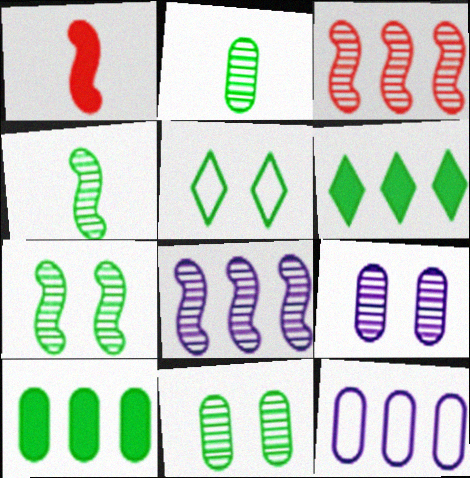[[3, 6, 12], 
[4, 5, 10]]